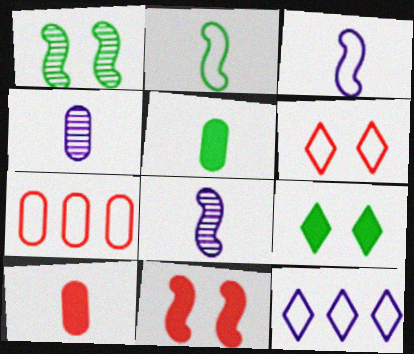[[1, 10, 12], 
[7, 8, 9]]